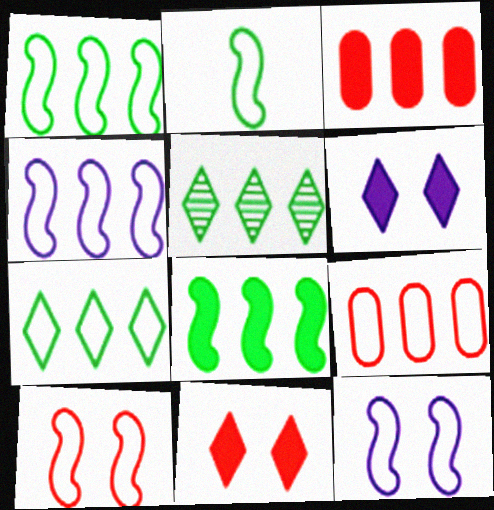[[2, 4, 10], 
[3, 4, 5], 
[4, 7, 9]]